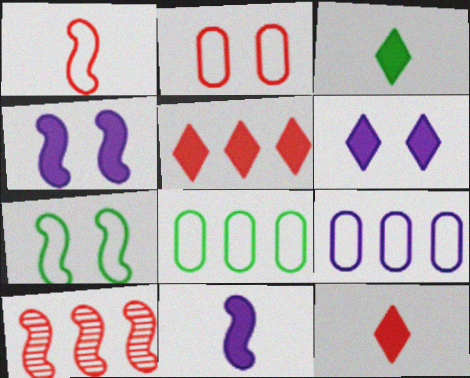[[2, 10, 12], 
[3, 5, 6], 
[7, 10, 11]]